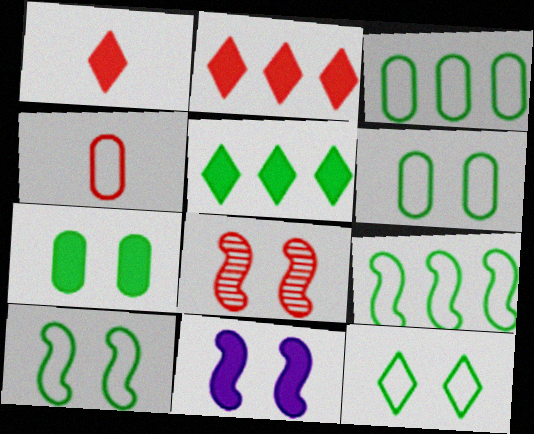[[2, 4, 8], 
[6, 10, 12], 
[8, 10, 11]]